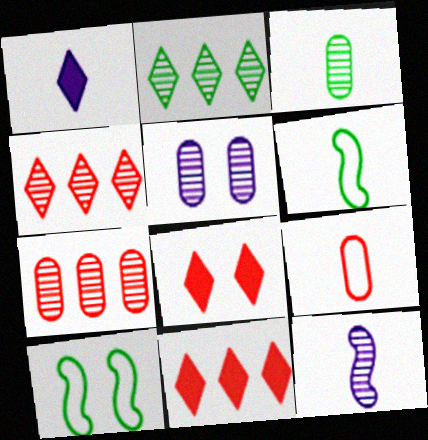[[1, 7, 10], 
[3, 5, 7], 
[5, 6, 11], 
[5, 8, 10]]